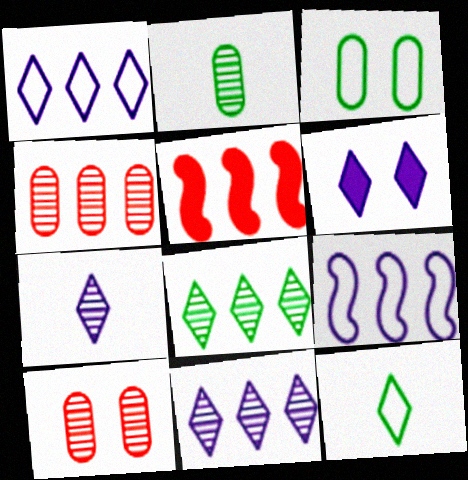[[1, 6, 7], 
[3, 5, 7]]